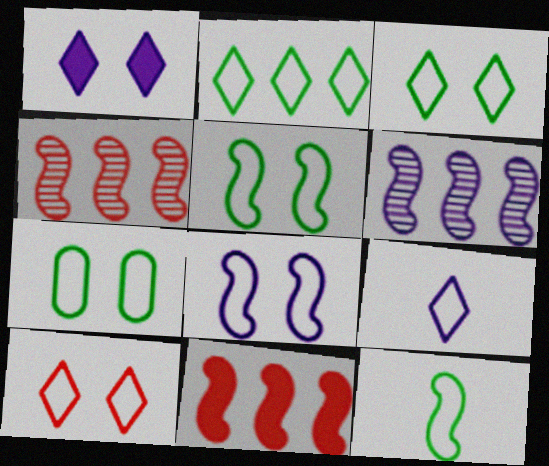[[2, 7, 12], 
[2, 9, 10], 
[3, 5, 7], 
[7, 8, 10]]